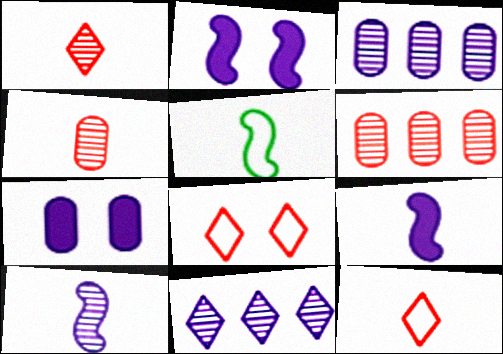[]